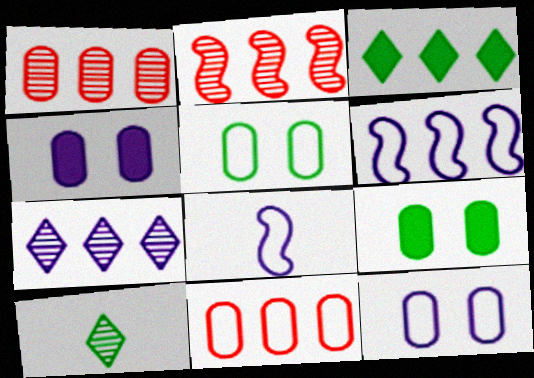[[1, 3, 6], 
[4, 7, 8]]